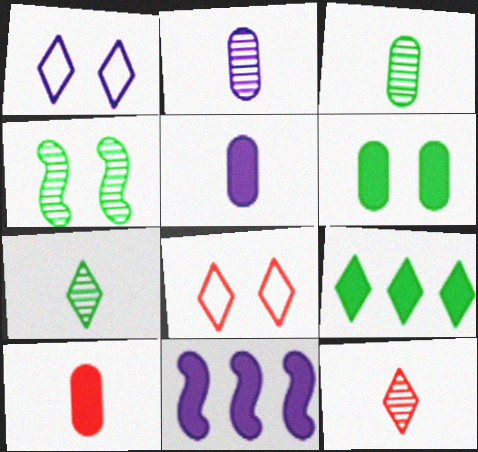[[1, 2, 11], 
[1, 9, 12], 
[3, 8, 11]]